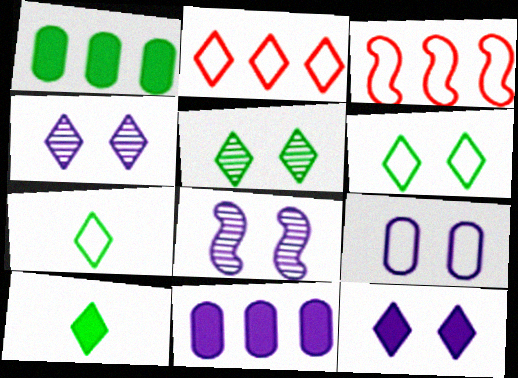[[2, 4, 10], 
[3, 7, 9], 
[8, 9, 12]]